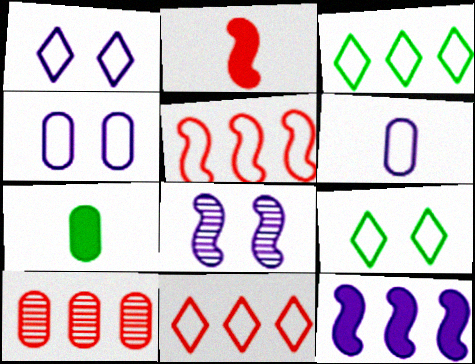[[3, 10, 12], 
[4, 7, 10], 
[5, 6, 9], 
[7, 8, 11]]